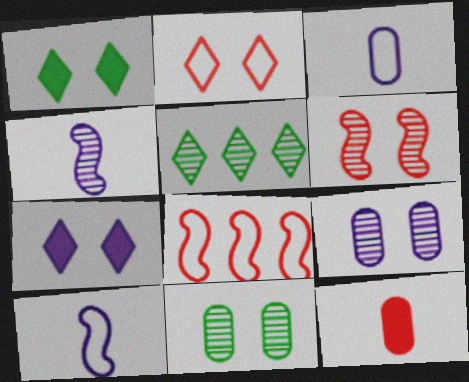[]